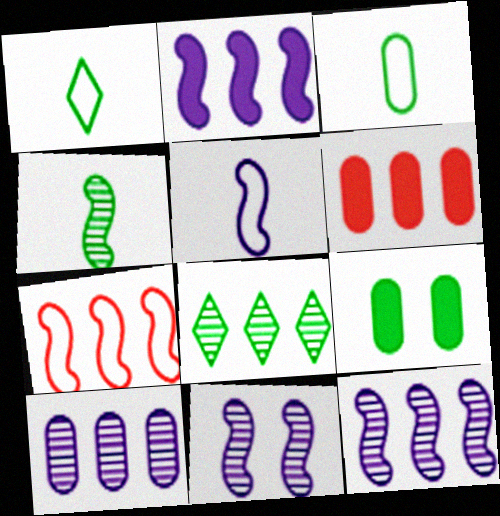[[1, 6, 11], 
[2, 5, 11]]